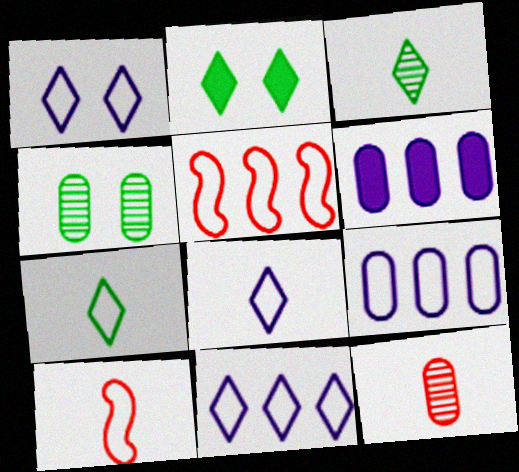[[1, 8, 11]]